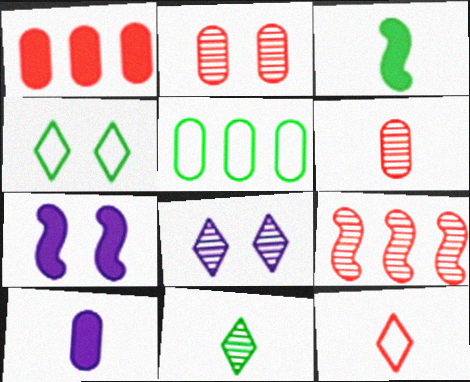[[2, 4, 7], 
[2, 5, 10], 
[4, 9, 10]]